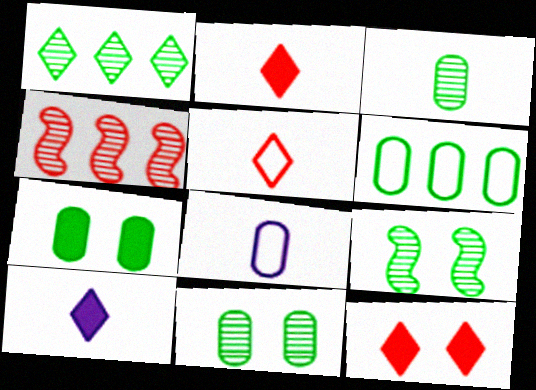[[1, 3, 9], 
[3, 6, 7]]